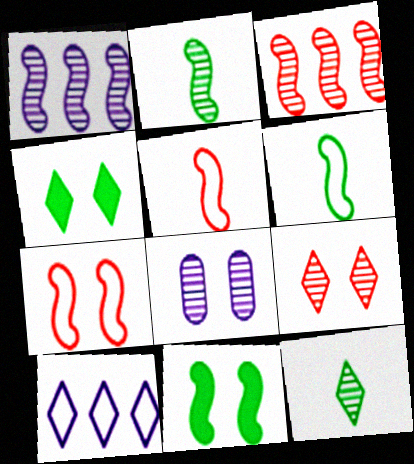[[1, 5, 11], 
[3, 8, 12], 
[4, 7, 8]]